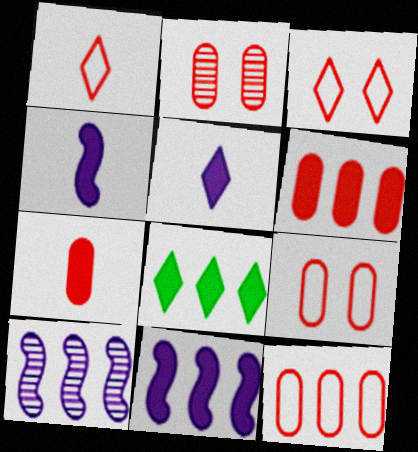[[2, 7, 12], 
[6, 8, 11], 
[8, 10, 12]]